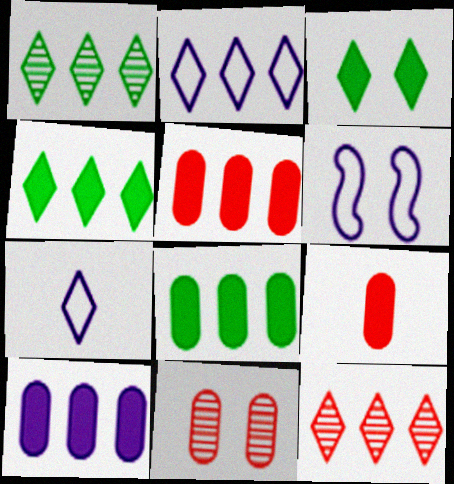[[1, 6, 9], 
[2, 4, 12], 
[3, 6, 11], 
[3, 7, 12], 
[5, 8, 10]]